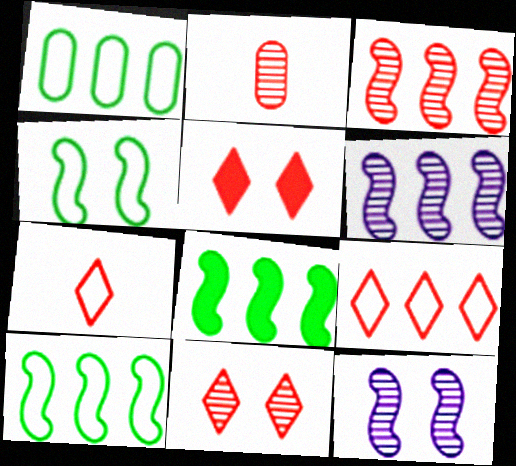[[2, 3, 11]]